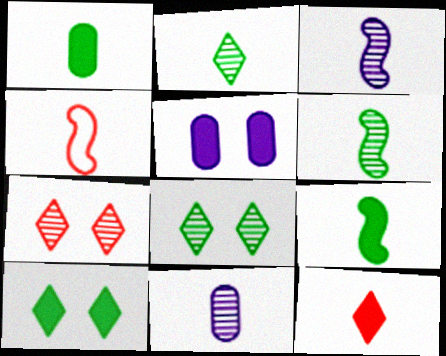[[3, 4, 9]]